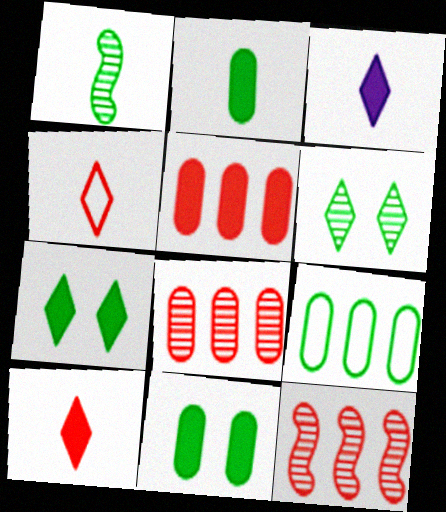[[1, 7, 9]]